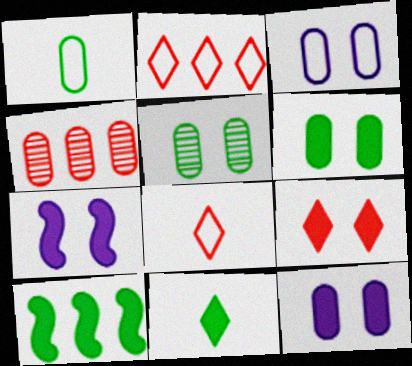[[1, 4, 12], 
[6, 7, 9], 
[6, 10, 11]]